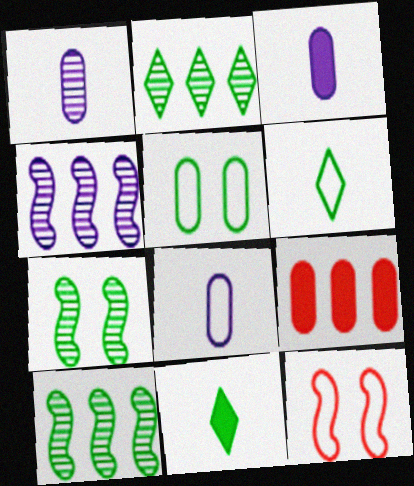[[1, 3, 8], 
[1, 5, 9], 
[2, 3, 12], 
[5, 10, 11]]